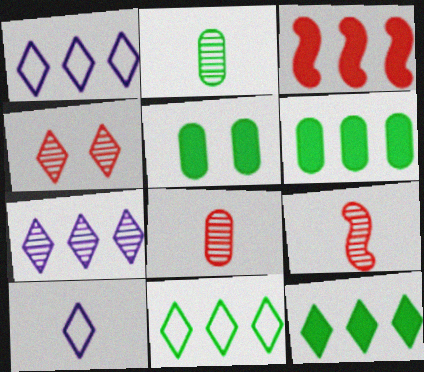[[1, 5, 9], 
[4, 10, 12]]